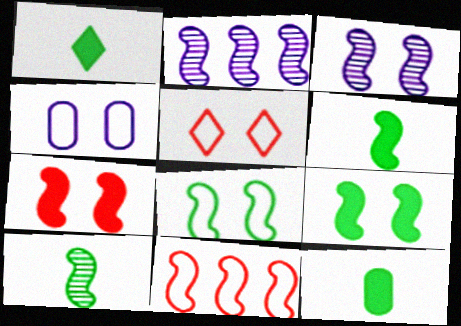[[1, 6, 12], 
[2, 5, 12], 
[3, 6, 11], 
[3, 7, 8], 
[4, 5, 8]]